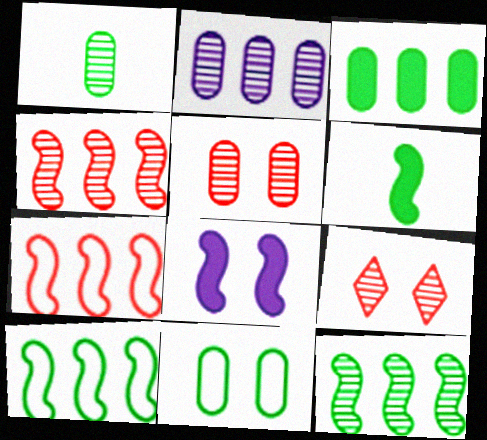[[1, 2, 5], 
[1, 3, 11], 
[8, 9, 11]]